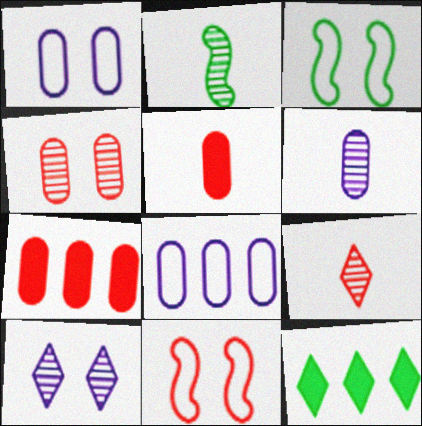[[2, 6, 9], 
[6, 11, 12], 
[7, 9, 11]]